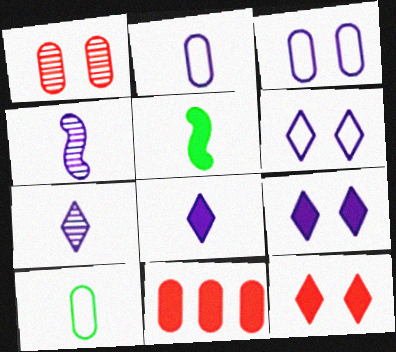[[2, 4, 8], 
[5, 9, 11]]